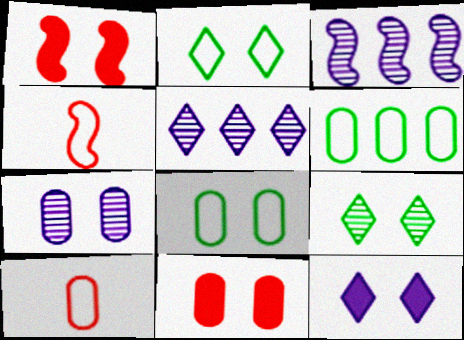[[1, 2, 7], 
[7, 8, 11]]